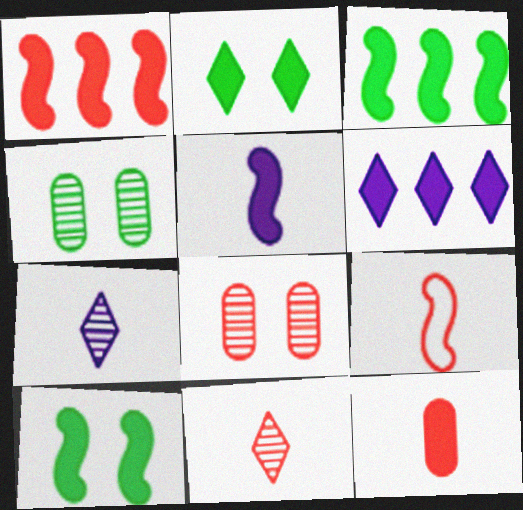[[1, 5, 10], 
[4, 6, 9], 
[6, 10, 12], 
[9, 11, 12]]